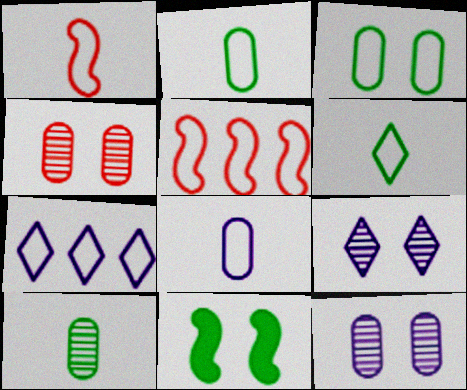[[1, 3, 7], 
[1, 6, 8]]